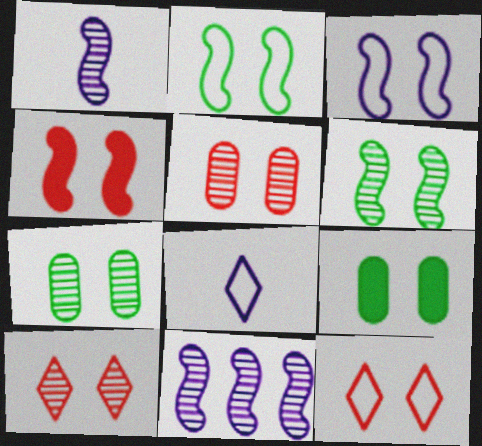[[3, 4, 6], 
[3, 9, 10], 
[4, 5, 12]]